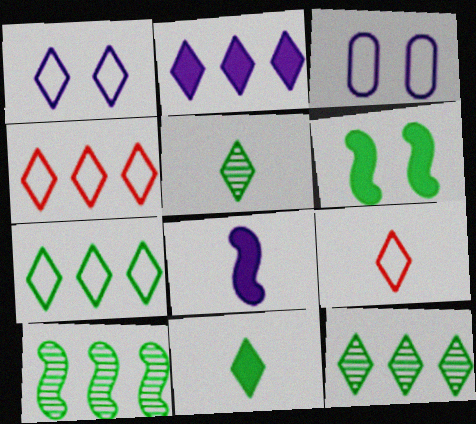[[1, 7, 9], 
[2, 4, 12]]